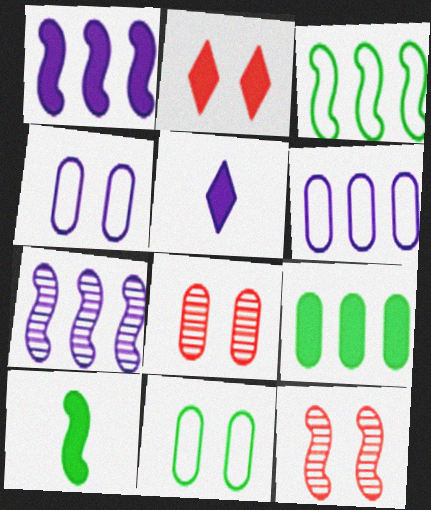[[3, 5, 8], 
[4, 5, 7]]